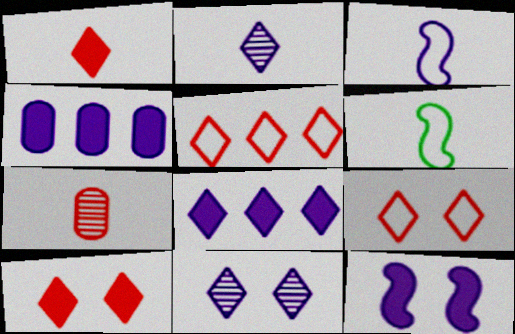[[3, 4, 11]]